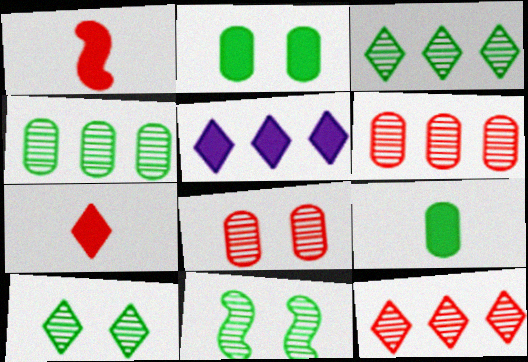[[1, 2, 5]]